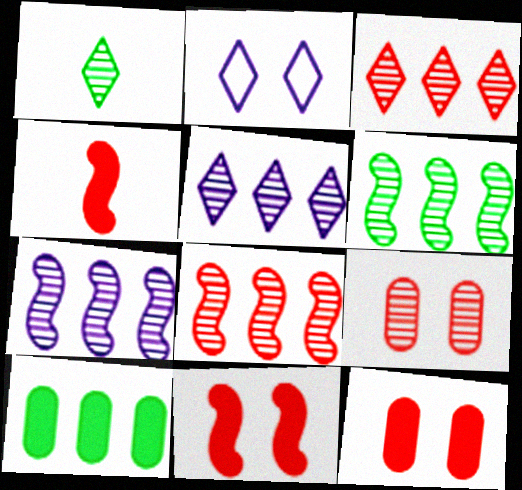[[1, 7, 9], 
[6, 7, 8]]